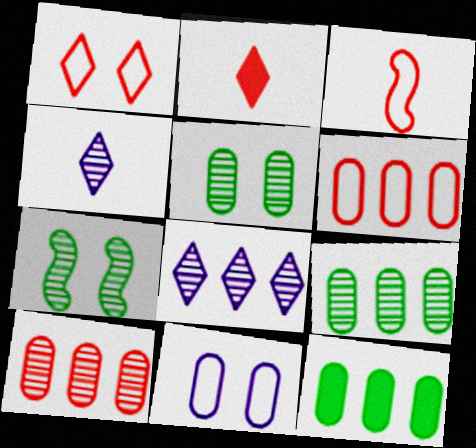[[1, 3, 6], 
[4, 7, 10]]